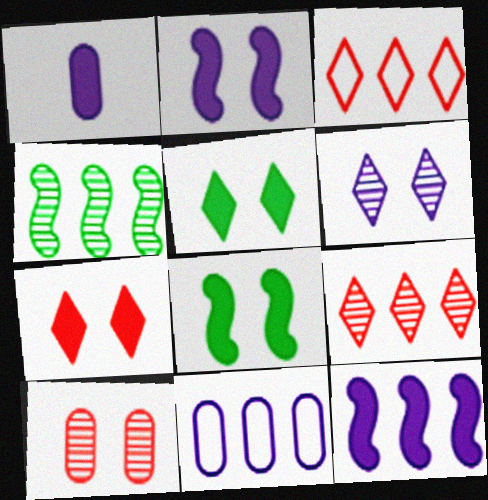[]